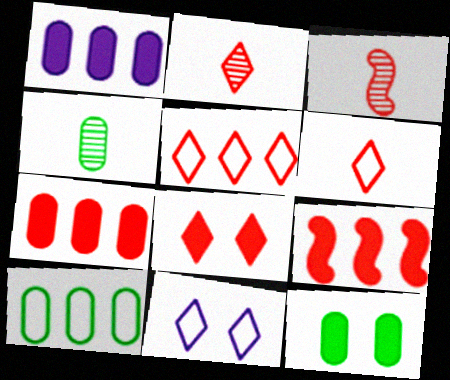[[2, 5, 8], 
[4, 9, 11], 
[4, 10, 12]]